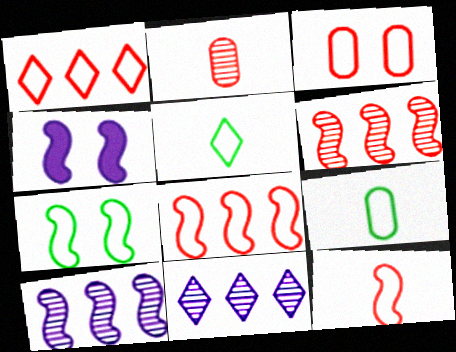[[1, 3, 12]]